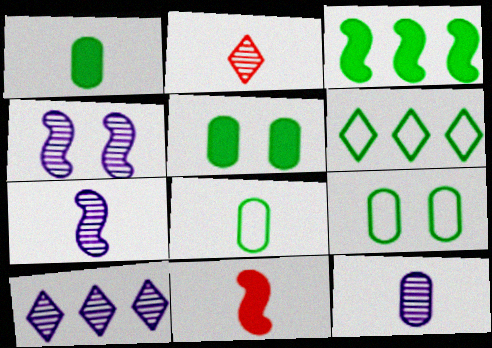[[4, 10, 12], 
[9, 10, 11]]